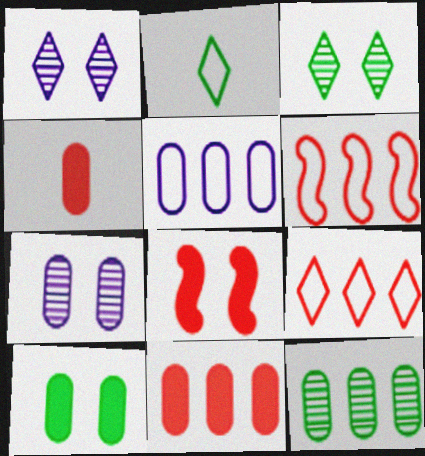[[5, 11, 12]]